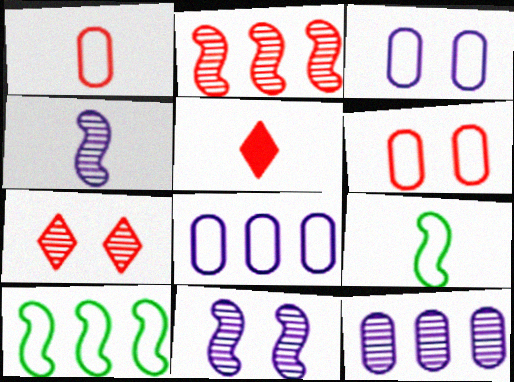[[2, 5, 6]]